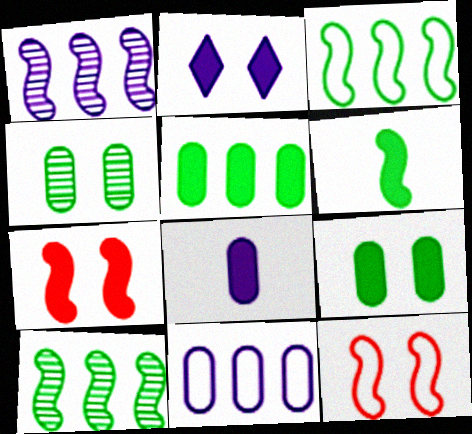[[1, 6, 12], 
[2, 4, 12], 
[2, 7, 9]]